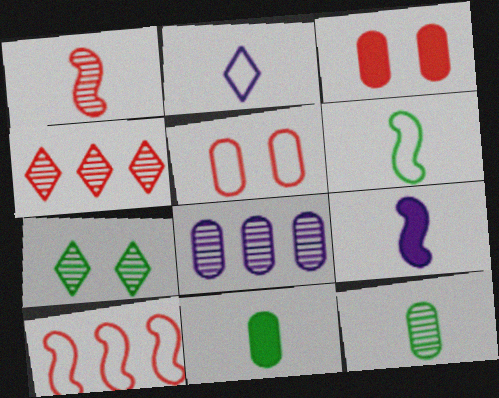[[1, 2, 11], 
[1, 6, 9], 
[1, 7, 8], 
[5, 8, 11]]